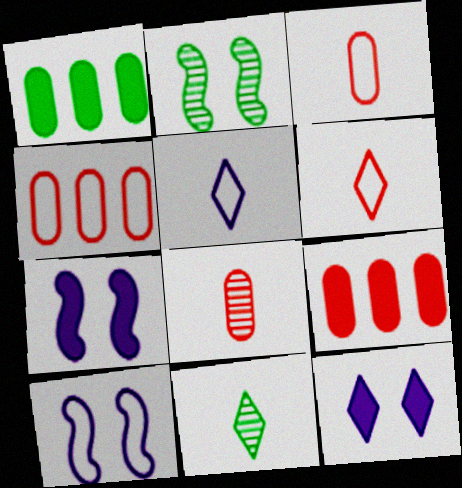[[2, 5, 9], 
[4, 7, 11], 
[9, 10, 11]]